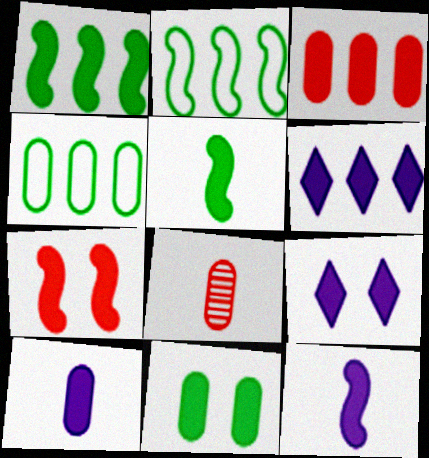[[1, 3, 6], 
[1, 7, 12], 
[2, 8, 9], 
[3, 5, 9], 
[3, 10, 11], 
[7, 9, 11]]